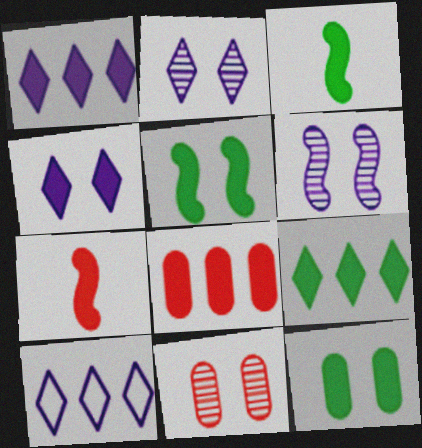[[1, 7, 12], 
[3, 4, 8], 
[3, 9, 12], 
[3, 10, 11]]